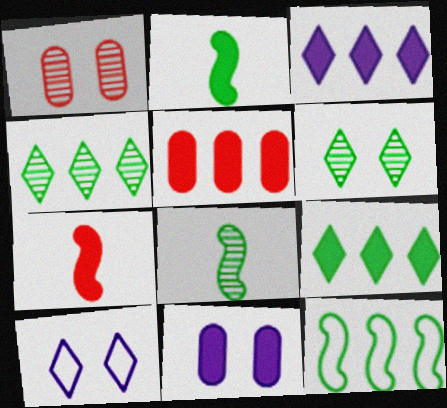[[5, 8, 10], 
[7, 9, 11]]